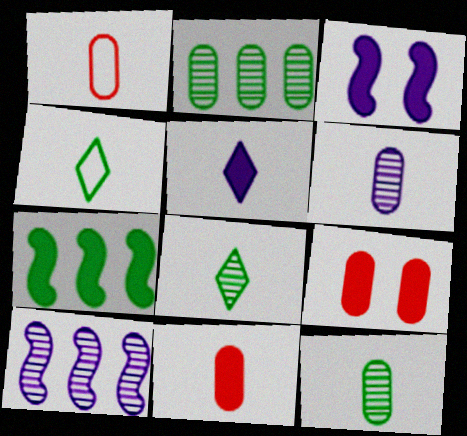[[4, 9, 10], 
[5, 7, 9]]